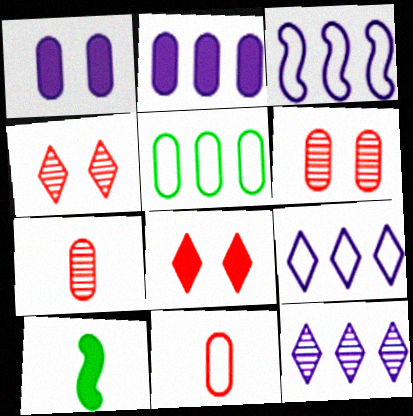[[1, 5, 7], 
[2, 3, 12], 
[2, 8, 10], 
[6, 9, 10]]